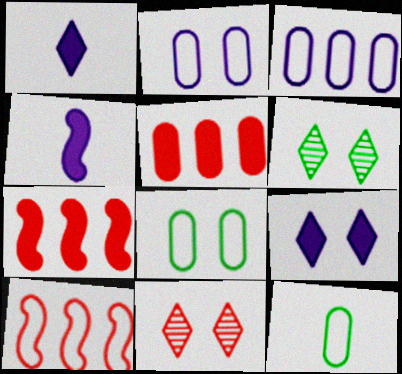[]